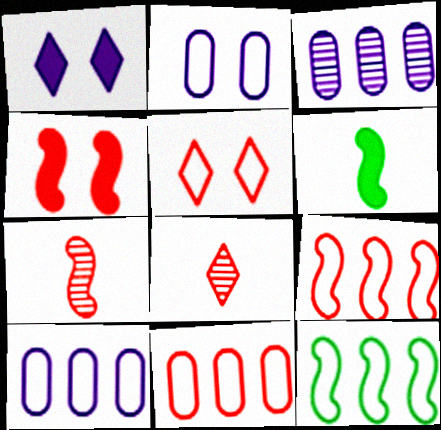[[3, 5, 6], 
[4, 7, 9], 
[4, 8, 11]]